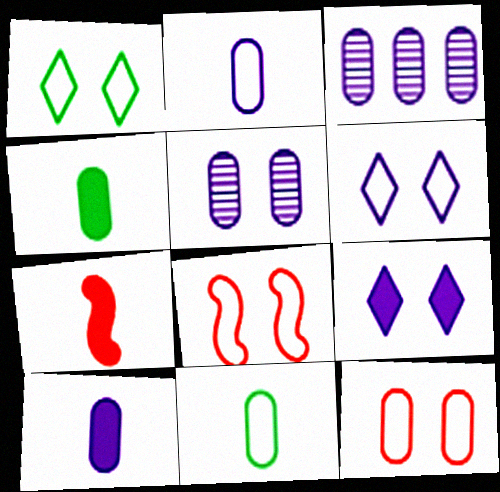[[1, 3, 7], 
[3, 4, 12]]